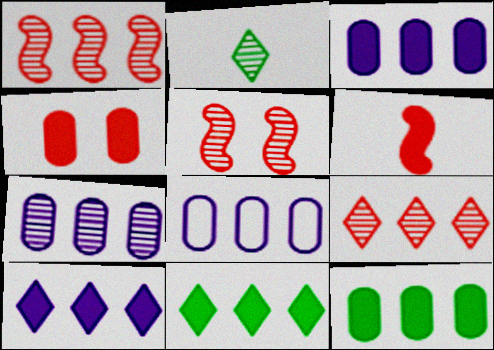[[1, 8, 11], 
[2, 5, 7], 
[3, 7, 8]]